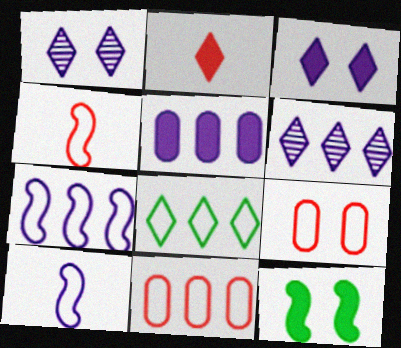[[1, 2, 8], 
[1, 5, 10], 
[1, 9, 12], 
[2, 5, 12], 
[5, 6, 7], 
[7, 8, 11], 
[8, 9, 10]]